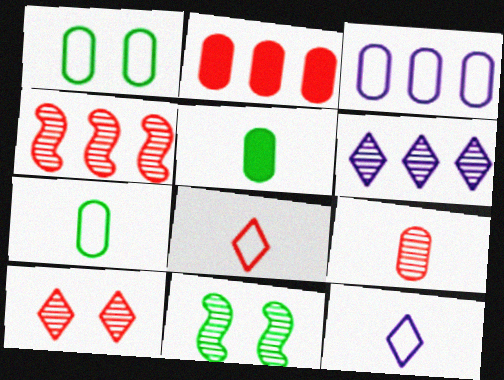[[2, 11, 12], 
[4, 9, 10], 
[6, 9, 11]]